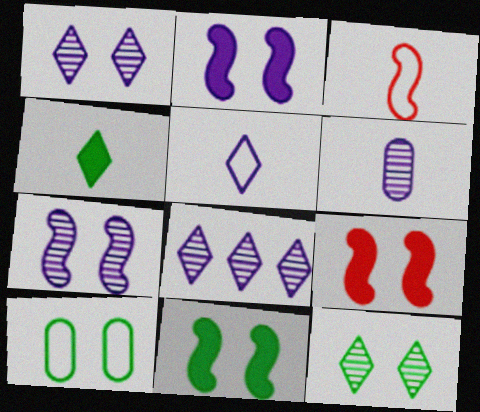[[1, 9, 10], 
[2, 9, 11], 
[3, 4, 6], 
[6, 7, 8], 
[10, 11, 12]]